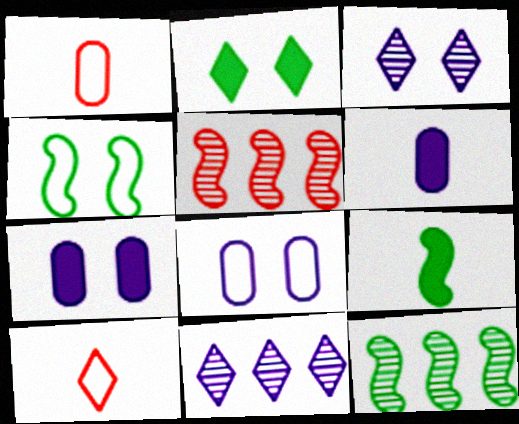[[2, 10, 11], 
[4, 9, 12], 
[7, 10, 12]]